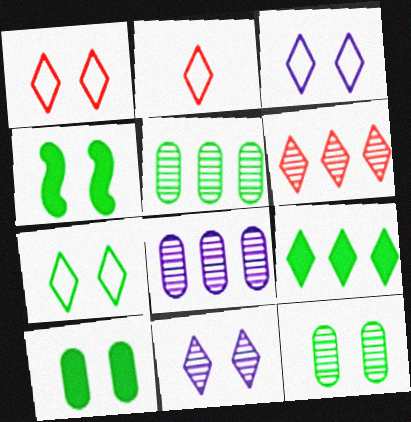[[1, 3, 7], 
[2, 4, 8], 
[2, 9, 11], 
[4, 7, 12]]